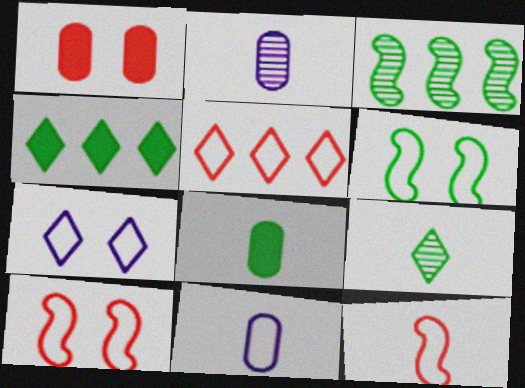[[2, 4, 10], 
[5, 6, 11]]